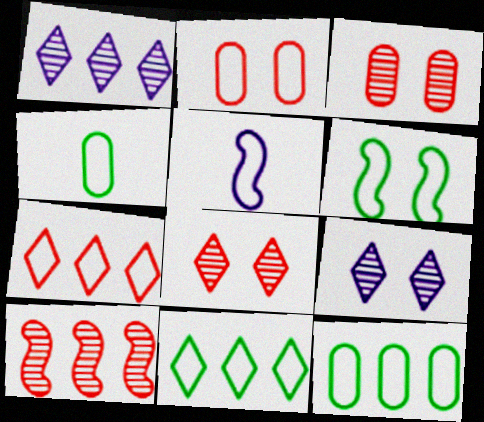[[2, 5, 11], 
[4, 6, 11]]